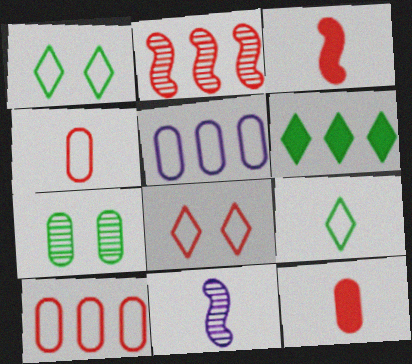[[2, 5, 6], 
[2, 8, 12], 
[5, 7, 12], 
[9, 11, 12]]